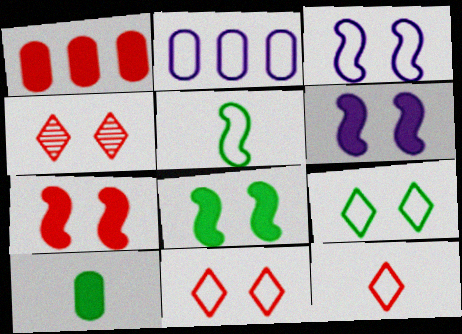[[2, 5, 11], 
[6, 7, 8]]